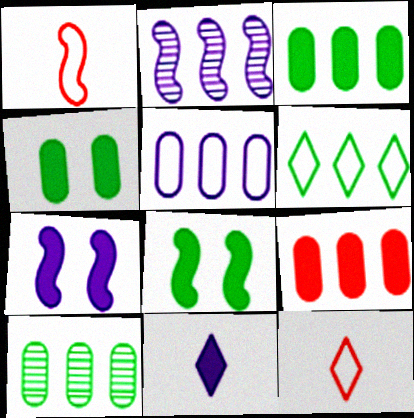[[1, 2, 8], 
[2, 4, 12], 
[2, 6, 9], 
[5, 9, 10], 
[7, 10, 12], 
[8, 9, 11]]